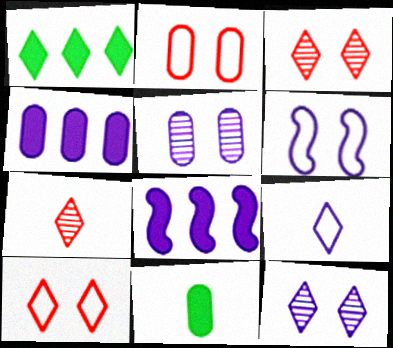[[1, 3, 9], 
[5, 8, 9]]